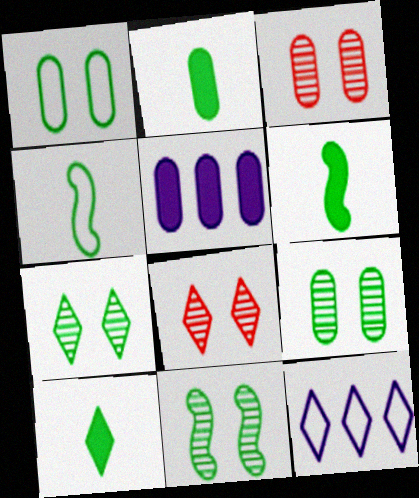[[2, 6, 10], 
[3, 6, 12], 
[4, 5, 8], 
[7, 9, 11], 
[8, 10, 12]]